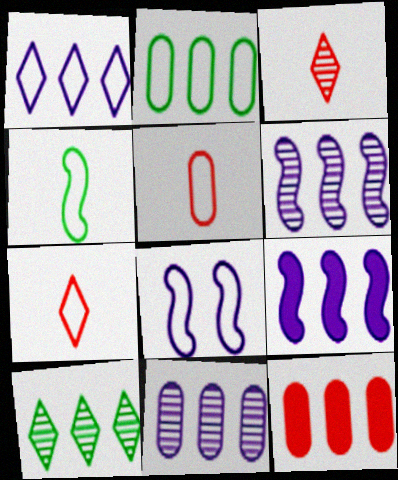[[1, 9, 11], 
[2, 7, 8], 
[2, 11, 12]]